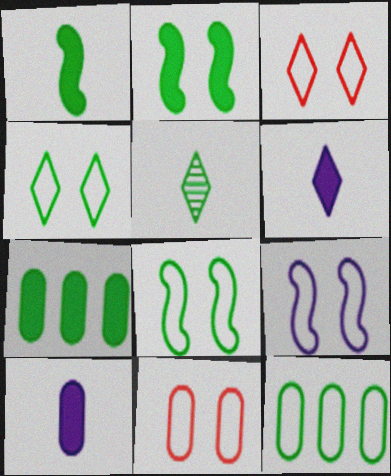[[2, 5, 12], 
[4, 9, 11], 
[5, 7, 8]]